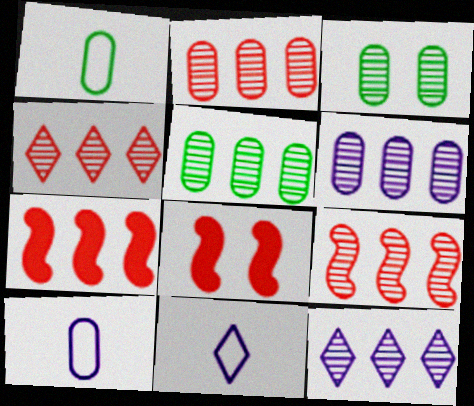[[1, 8, 12], 
[2, 4, 9], 
[2, 5, 6], 
[3, 7, 11], 
[5, 8, 11], 
[5, 9, 12]]